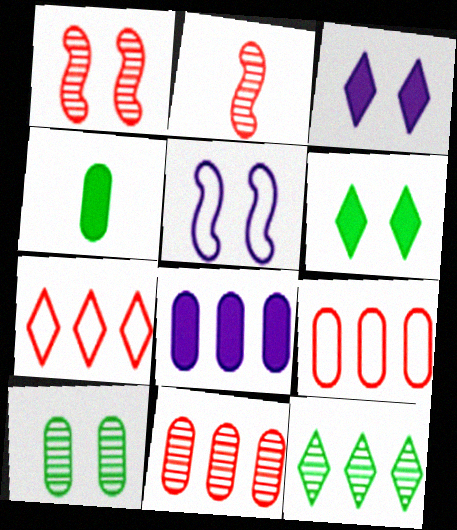[]